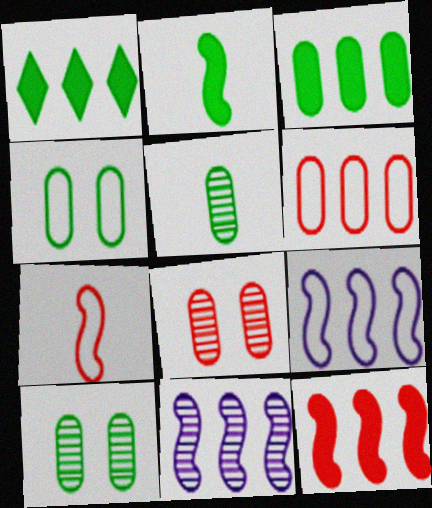[[1, 6, 11], 
[3, 4, 5]]